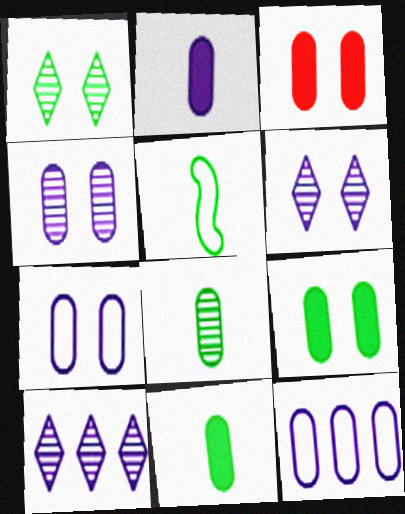[[2, 4, 12], 
[3, 5, 10], 
[3, 8, 12]]